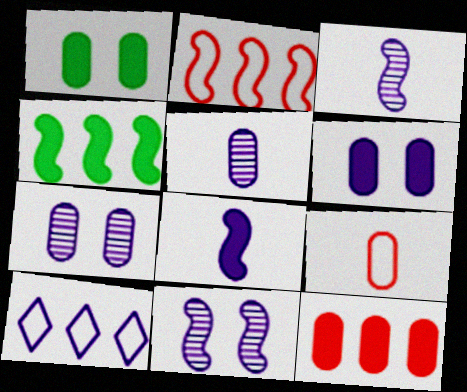[[3, 6, 10], 
[7, 8, 10]]